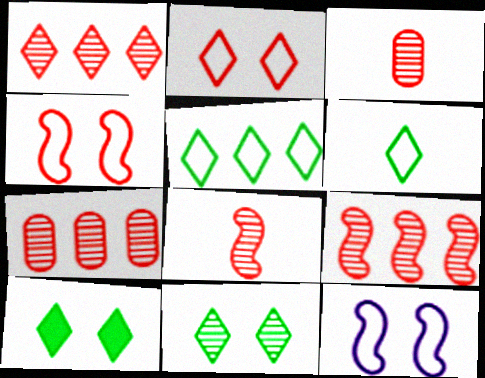[[1, 7, 9]]